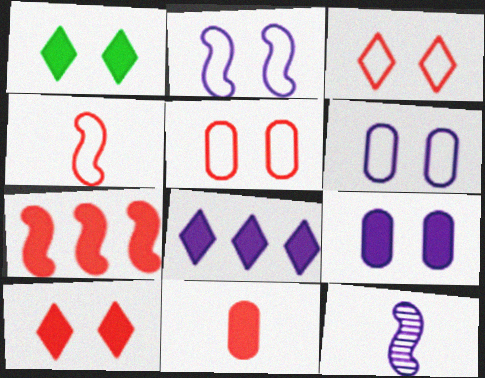[[6, 8, 12], 
[7, 10, 11]]